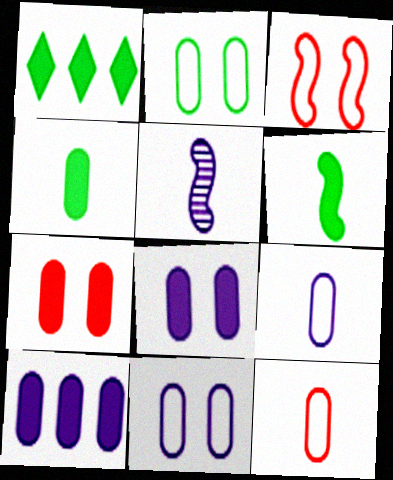[[4, 7, 10]]